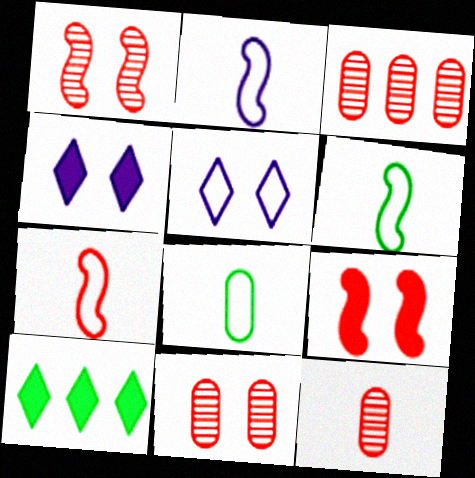[[2, 6, 7], 
[2, 10, 11], 
[3, 4, 6], 
[3, 11, 12]]